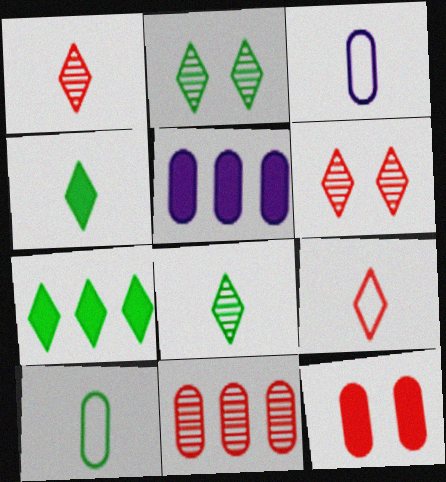[]